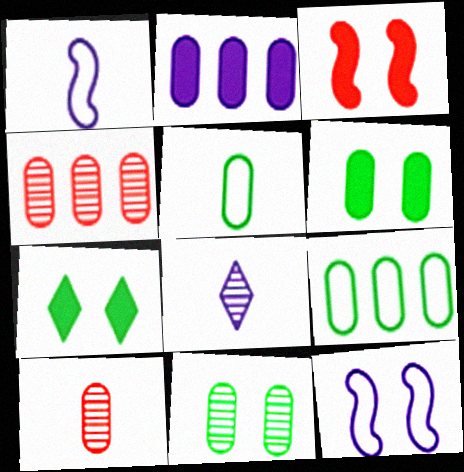[[1, 4, 7], 
[2, 4, 9], 
[2, 8, 12], 
[3, 8, 9]]